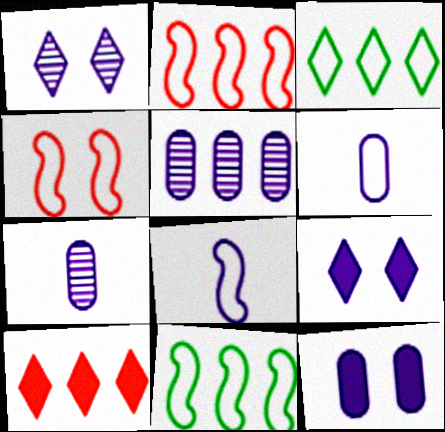[[3, 4, 6], 
[4, 8, 11], 
[5, 6, 12], 
[5, 8, 9], 
[5, 10, 11]]